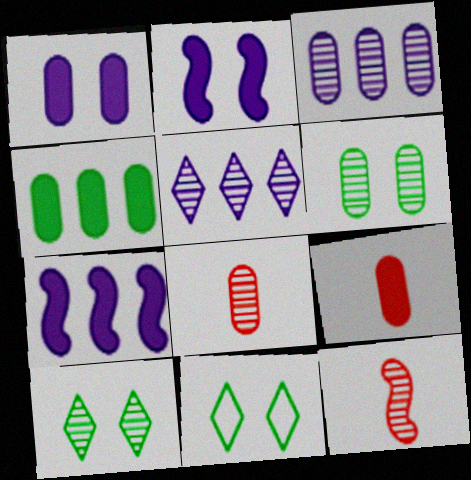[[1, 4, 9], 
[3, 6, 8], 
[3, 10, 12], 
[5, 6, 12], 
[7, 8, 11]]